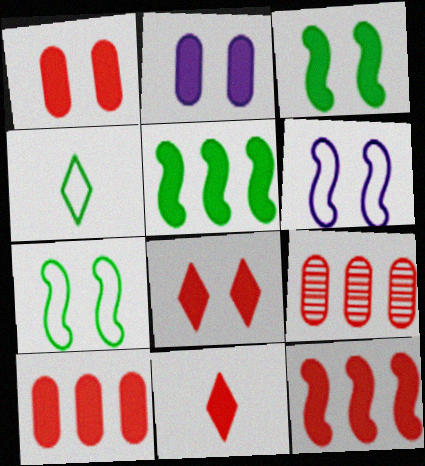[[1, 11, 12], 
[2, 3, 8], 
[2, 5, 11]]